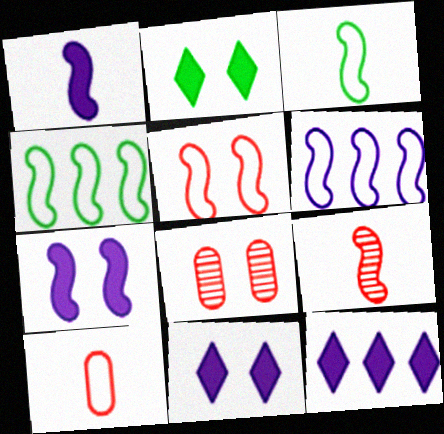[[1, 3, 9], 
[3, 5, 6], 
[3, 8, 12], 
[4, 7, 9]]